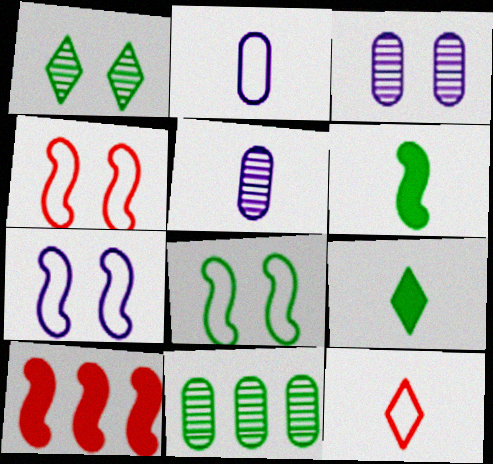[[1, 2, 10], 
[4, 7, 8], 
[5, 6, 12], 
[8, 9, 11]]